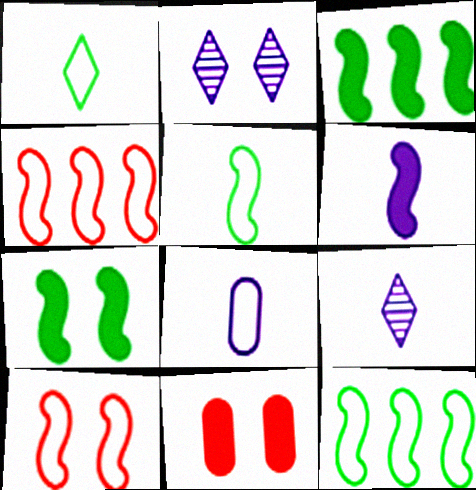[[6, 8, 9], 
[9, 11, 12]]